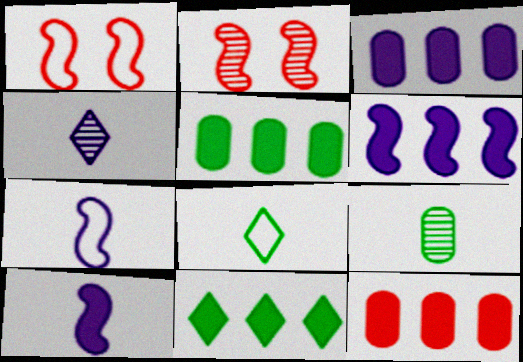[[1, 4, 5], 
[2, 3, 8], 
[3, 5, 12], 
[6, 11, 12]]